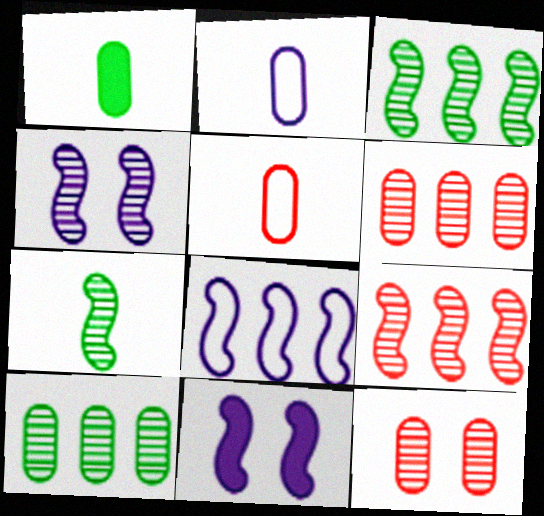[[4, 7, 9]]